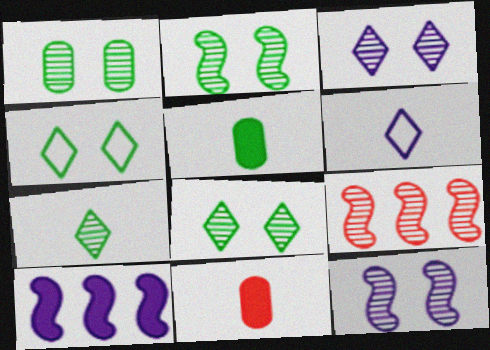[[1, 2, 8]]